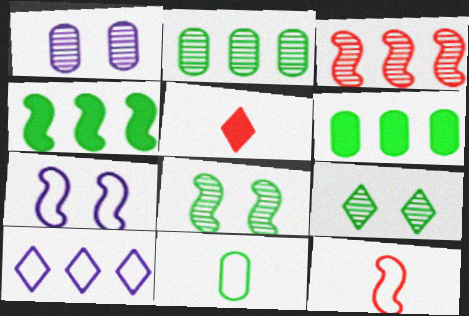[[2, 5, 7], 
[3, 6, 10], 
[4, 9, 11], 
[5, 9, 10]]